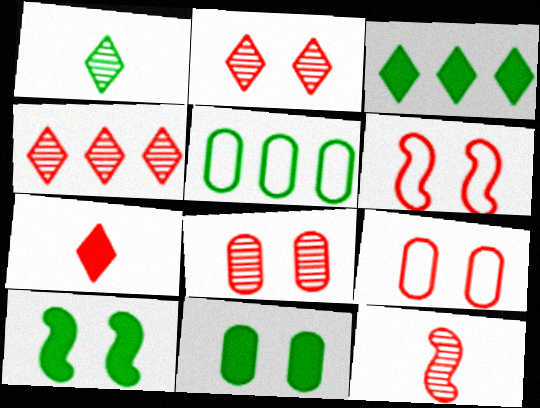[[1, 5, 10], 
[4, 8, 12]]